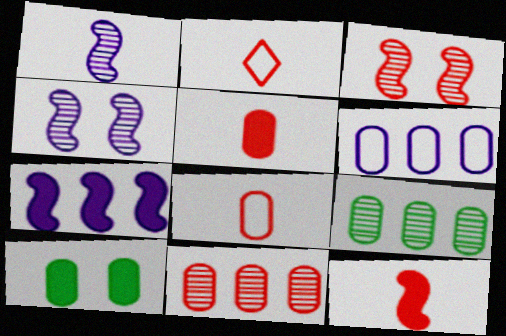[]